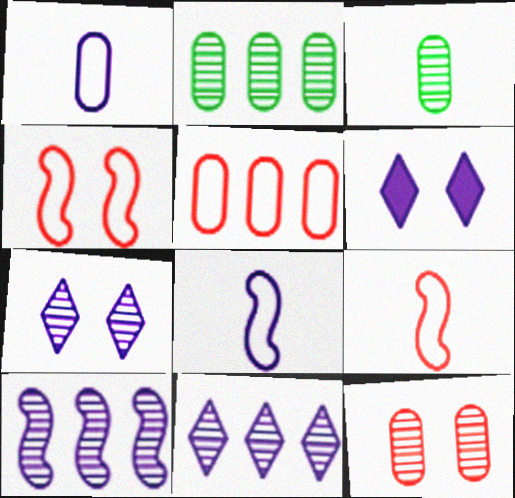[[1, 6, 10], 
[2, 6, 9]]